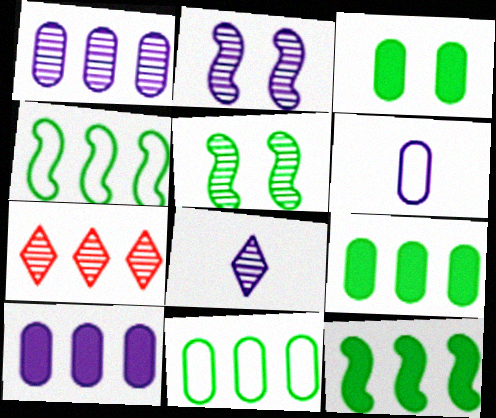[[1, 2, 8], 
[4, 7, 10]]